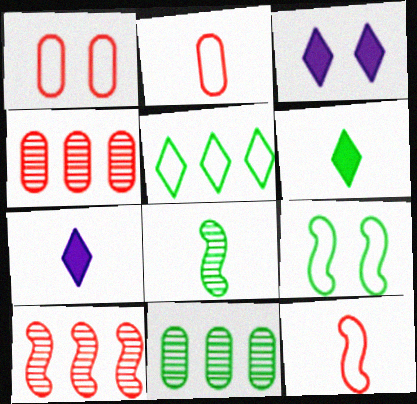[[2, 7, 8], 
[3, 11, 12], 
[4, 7, 9], 
[6, 9, 11]]